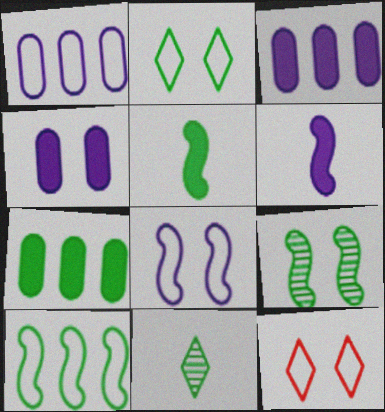[[4, 9, 12], 
[5, 9, 10]]